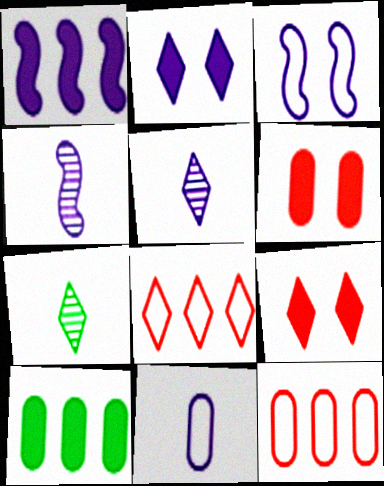[[1, 3, 4], 
[2, 7, 8]]